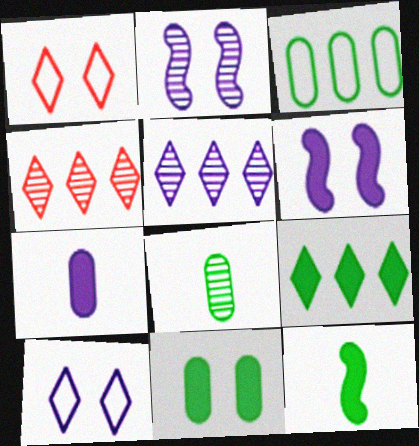[[1, 2, 11], 
[2, 4, 8], 
[3, 8, 11], 
[9, 11, 12]]